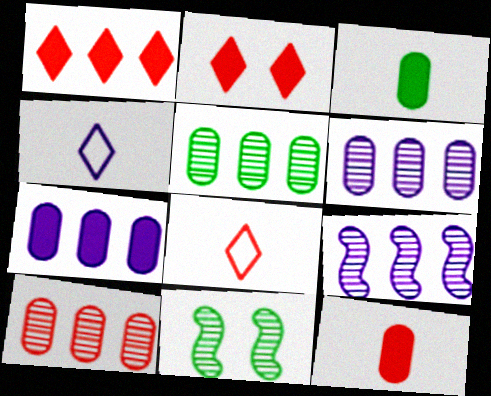[[5, 6, 10], 
[7, 8, 11]]